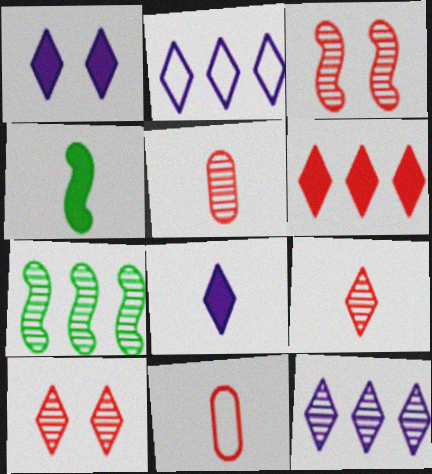[[1, 7, 11], 
[3, 6, 11]]